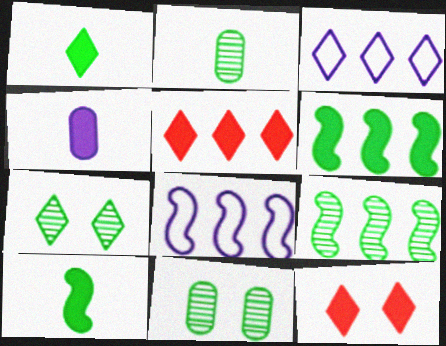[[2, 7, 9], 
[2, 8, 12], 
[4, 6, 12]]